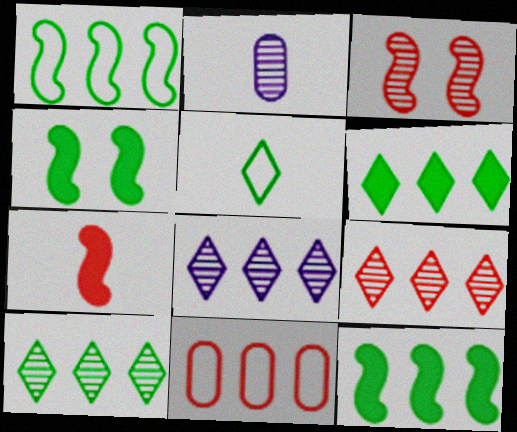[[2, 3, 10], 
[2, 5, 7], 
[8, 9, 10], 
[8, 11, 12]]